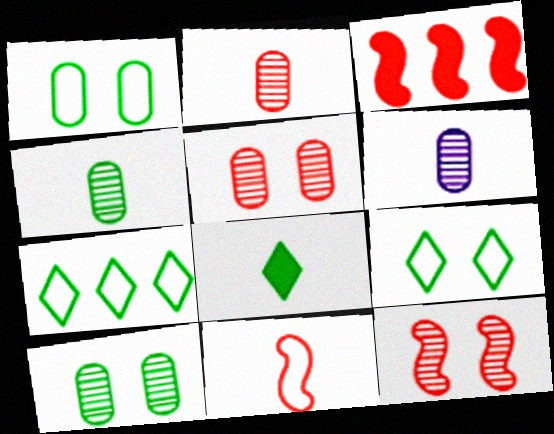[[2, 4, 6], 
[3, 6, 9], 
[3, 11, 12], 
[6, 8, 11]]